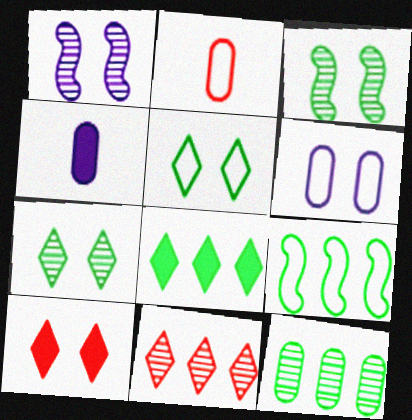[[1, 2, 8], 
[3, 6, 10], 
[8, 9, 12]]